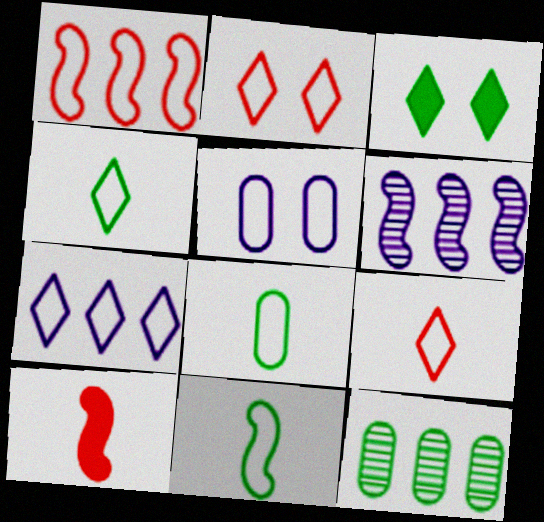[[1, 4, 5], 
[2, 4, 7], 
[3, 11, 12], 
[4, 8, 11]]